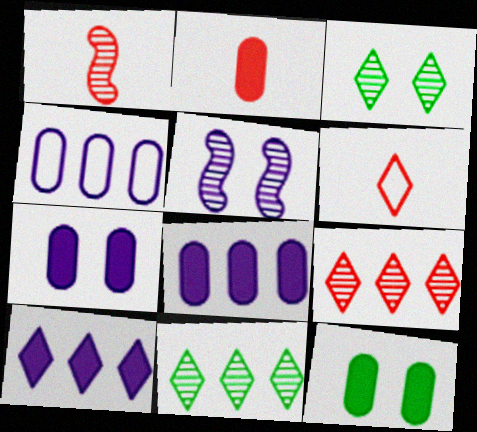[[1, 2, 6], 
[2, 8, 12], 
[3, 6, 10]]